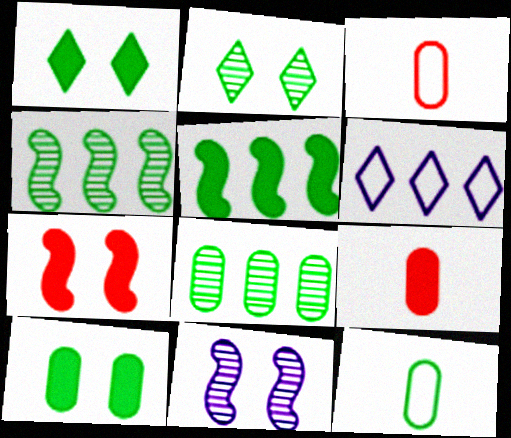[[1, 4, 12], 
[2, 5, 12], 
[8, 10, 12]]